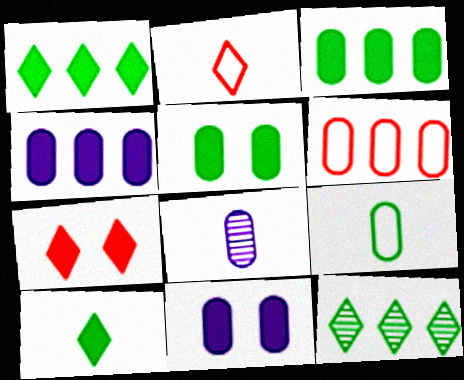[[5, 6, 8]]